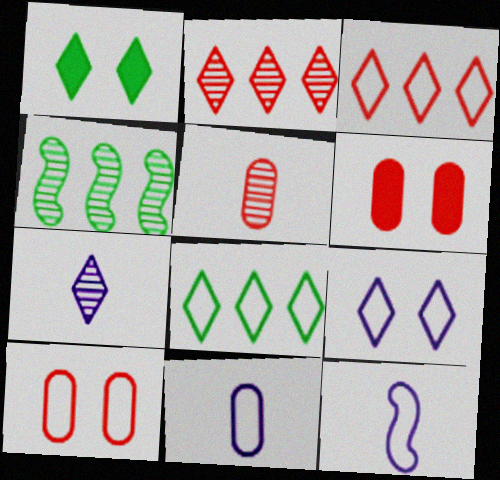[[1, 3, 7], 
[8, 10, 12]]